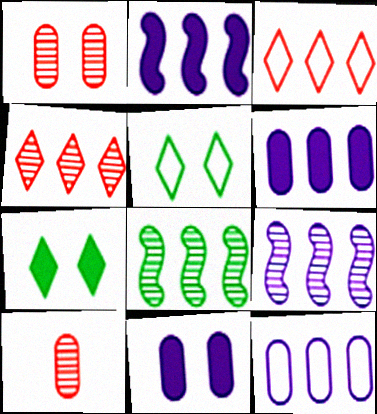[[2, 5, 10], 
[3, 6, 8]]